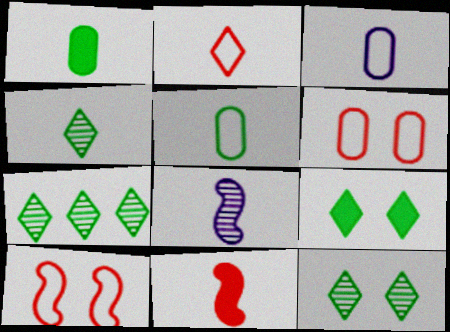[[1, 2, 8], 
[3, 4, 11], 
[4, 7, 12]]